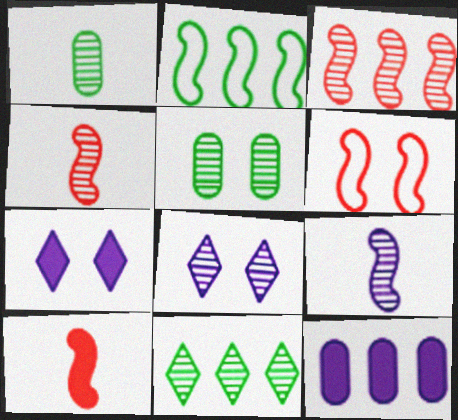[[1, 3, 8], 
[3, 6, 10], 
[5, 6, 7]]